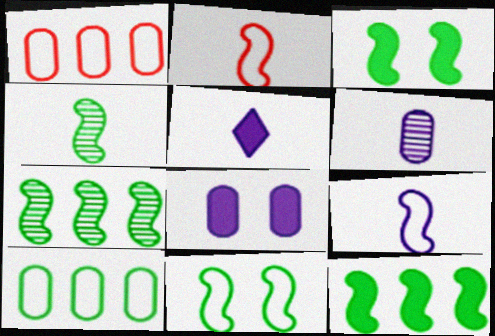[[4, 11, 12], 
[5, 6, 9]]